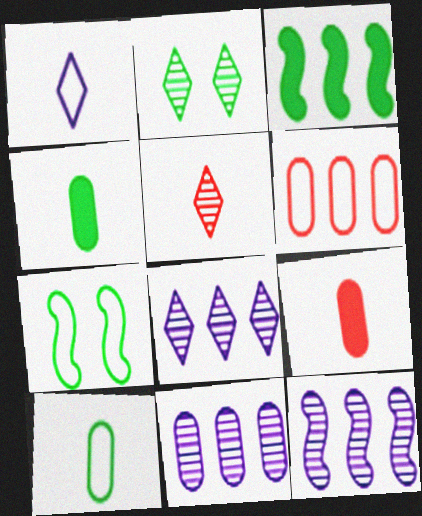[[1, 6, 7], 
[2, 3, 10], 
[2, 5, 8], 
[3, 6, 8], 
[7, 8, 9], 
[8, 11, 12]]